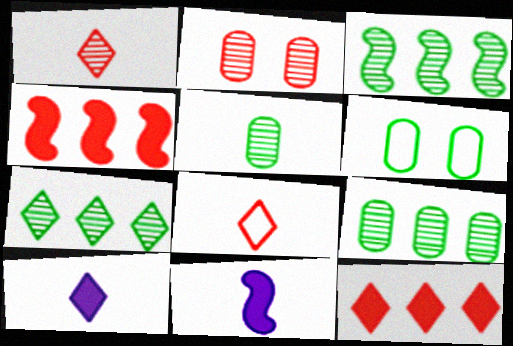[[2, 4, 8], 
[3, 7, 9], 
[5, 8, 11]]